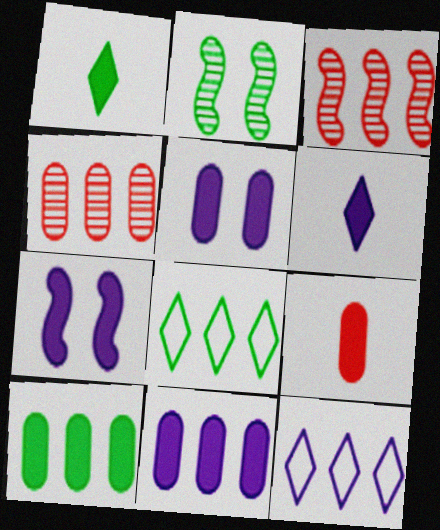[[2, 9, 12], 
[3, 8, 11], 
[3, 10, 12], 
[5, 9, 10], 
[6, 7, 11]]